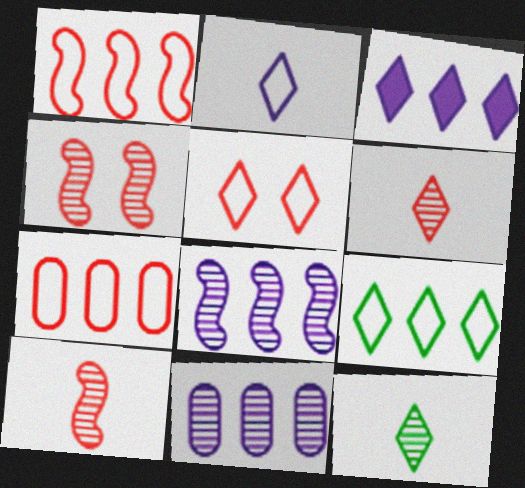[[2, 5, 9], 
[3, 5, 12], 
[4, 11, 12]]